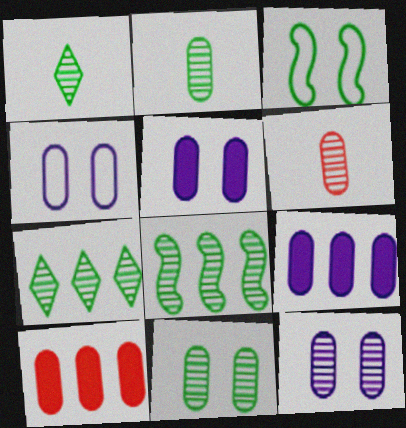[[1, 8, 11], 
[2, 4, 10], 
[4, 5, 12]]